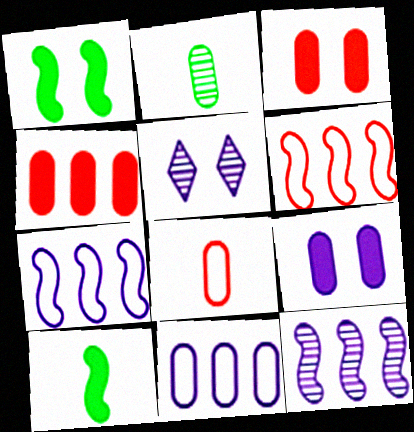[[2, 3, 11]]